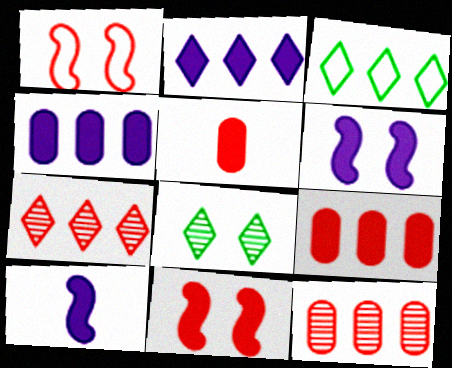[[1, 5, 7], 
[2, 3, 7]]